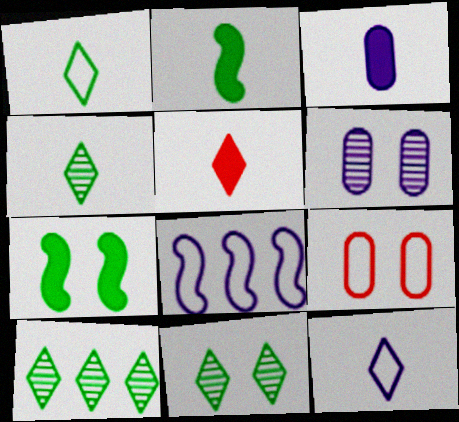[[1, 8, 9], 
[2, 3, 5], 
[4, 5, 12], 
[4, 10, 11]]